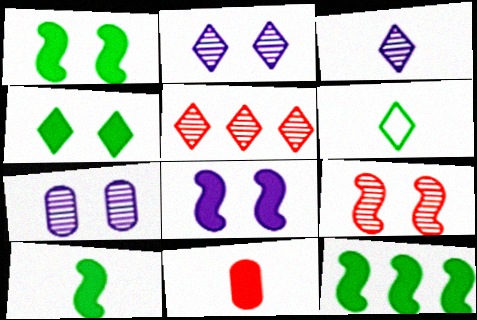[[1, 10, 12]]